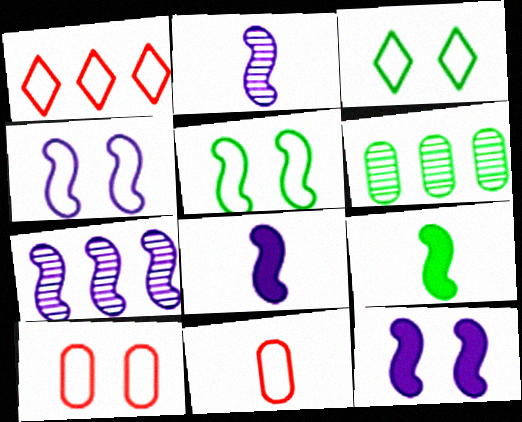[[3, 4, 10], 
[3, 6, 9], 
[4, 7, 8]]